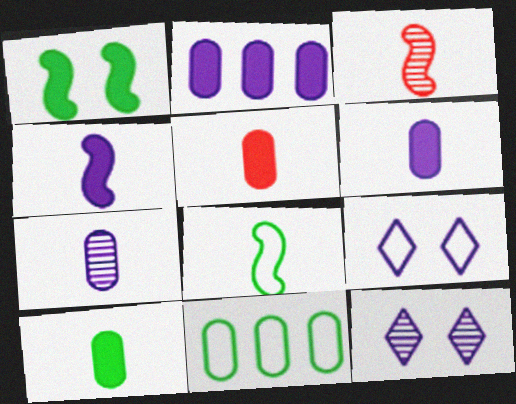[[3, 4, 8], 
[5, 6, 10]]